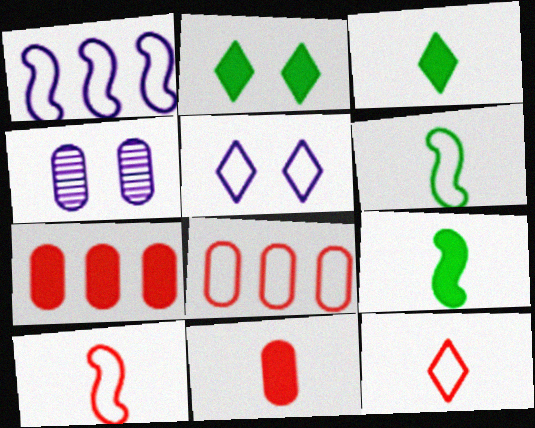[[5, 6, 8]]